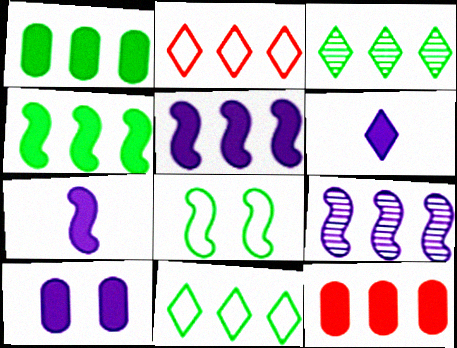[[1, 2, 9], 
[5, 6, 10], 
[9, 11, 12]]